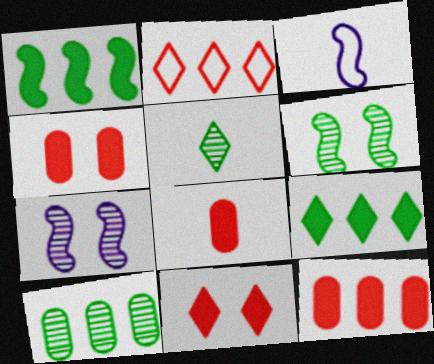[[3, 5, 8], 
[3, 10, 11], 
[4, 8, 12], 
[5, 6, 10]]